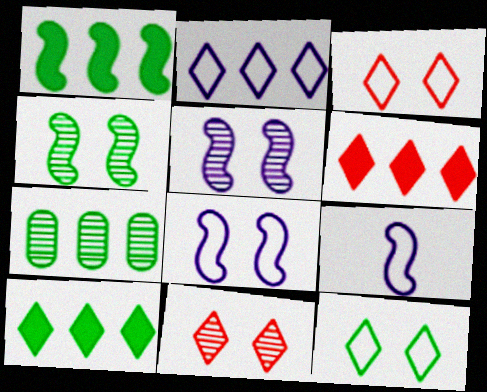[]